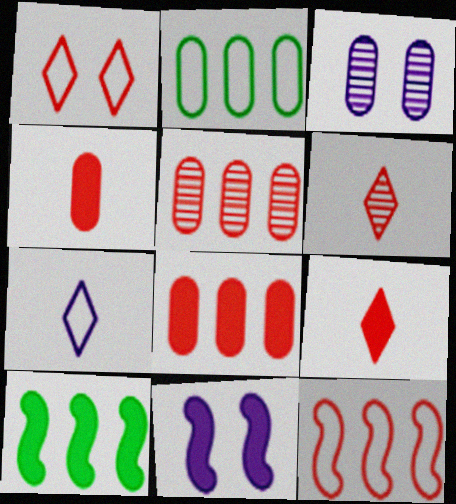[[2, 3, 4], 
[2, 6, 11]]